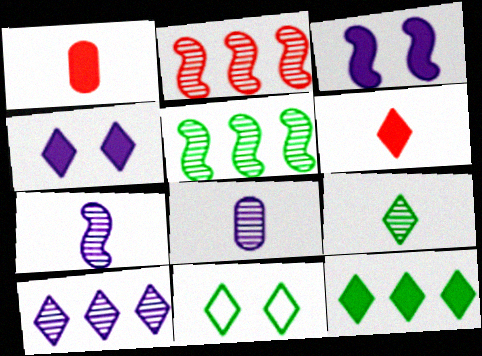[[1, 3, 12], 
[4, 6, 12], 
[6, 10, 11], 
[9, 11, 12]]